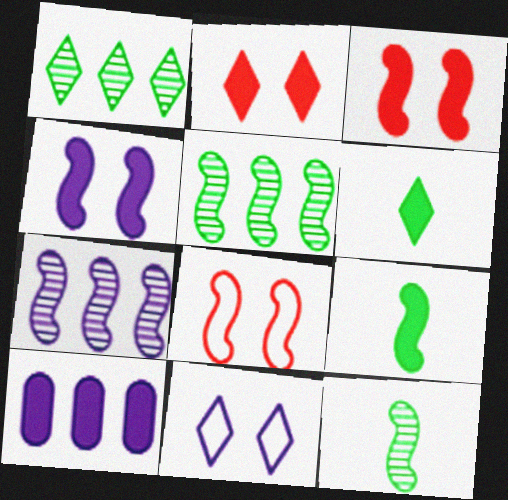[[2, 9, 10], 
[3, 6, 10], 
[7, 8, 9]]